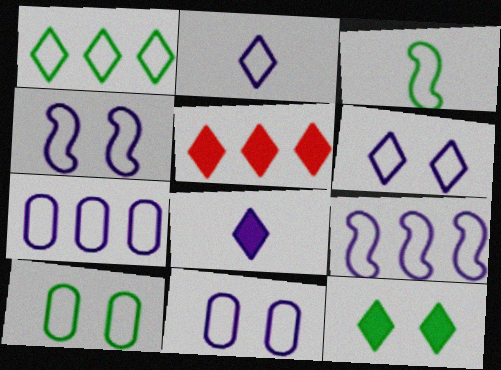[[1, 3, 10], 
[2, 4, 7], 
[2, 9, 11], 
[4, 6, 11], 
[5, 8, 12]]